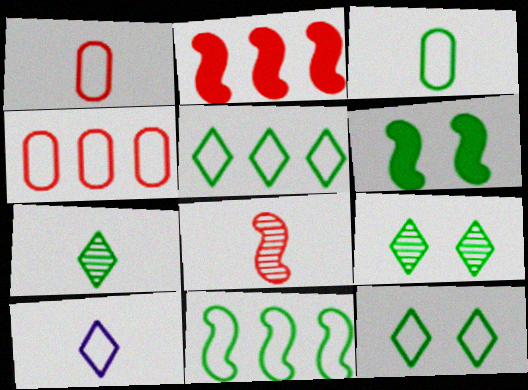[[3, 11, 12]]